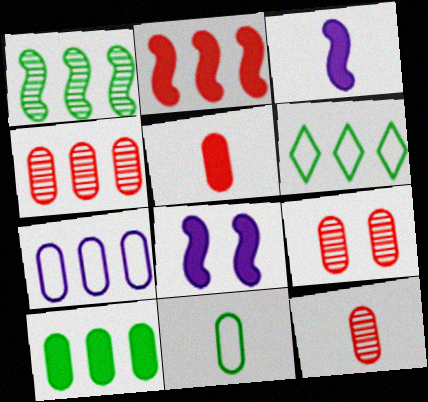[[1, 6, 10], 
[3, 6, 9], 
[4, 7, 10], 
[4, 9, 12], 
[6, 8, 12]]